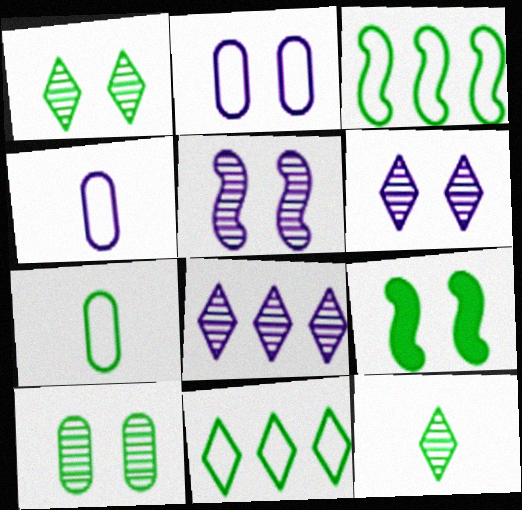[]